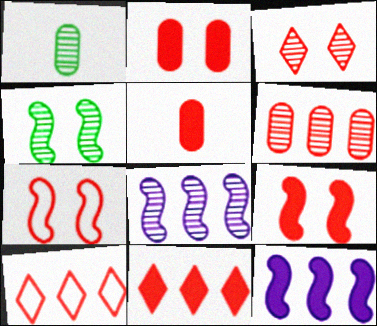[[1, 3, 8], 
[2, 3, 7], 
[5, 9, 11]]